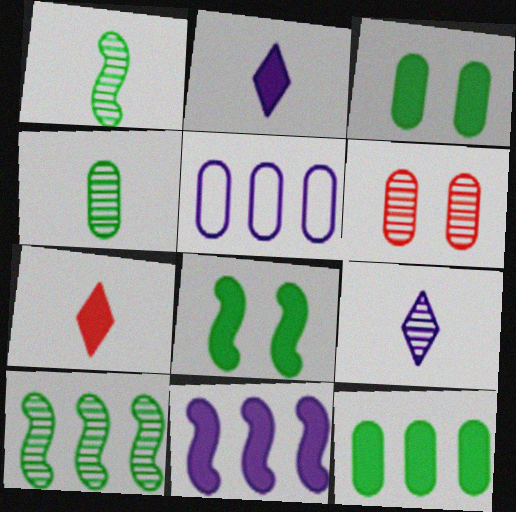[[3, 7, 11], 
[6, 9, 10]]